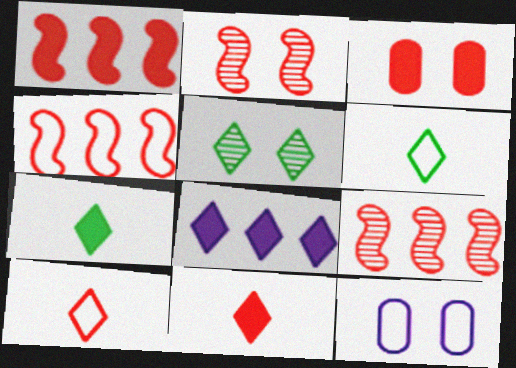[[1, 3, 11], 
[1, 4, 9], 
[3, 9, 10], 
[4, 6, 12], 
[5, 8, 10], 
[7, 9, 12]]